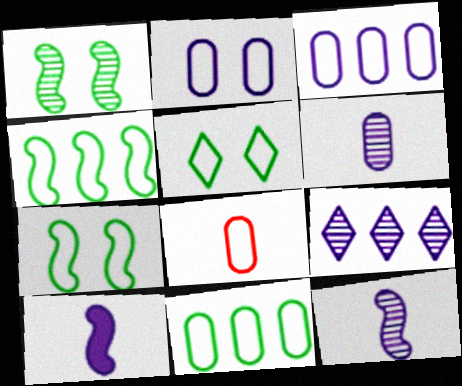[[2, 8, 11], 
[2, 9, 10]]